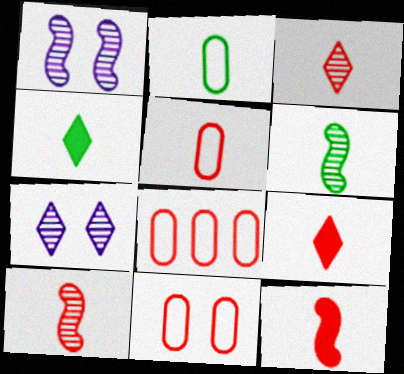[[1, 4, 8], 
[2, 4, 6], 
[3, 5, 12], 
[5, 8, 11], 
[5, 9, 10]]